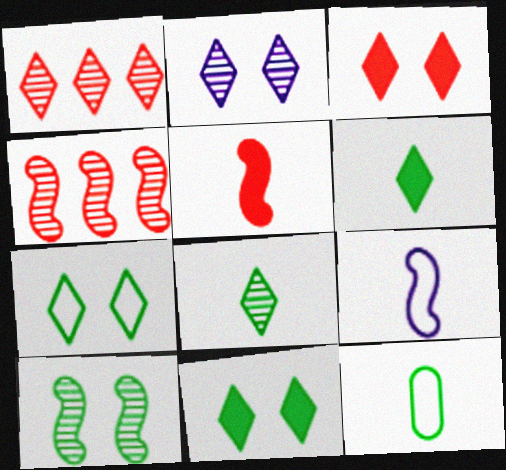[[1, 2, 8], 
[2, 3, 7]]